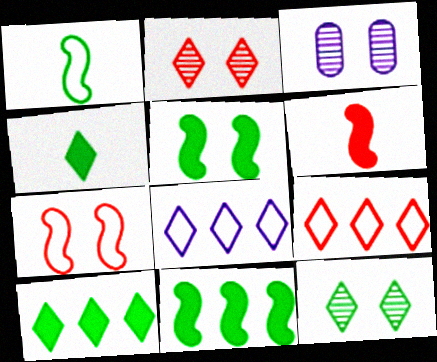[[2, 4, 8]]